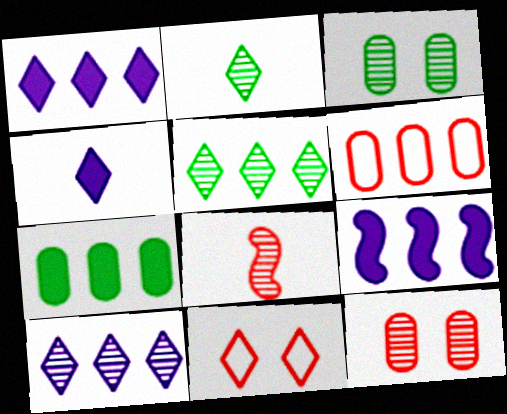[[1, 2, 11], 
[3, 8, 10], 
[4, 5, 11], 
[5, 6, 9]]